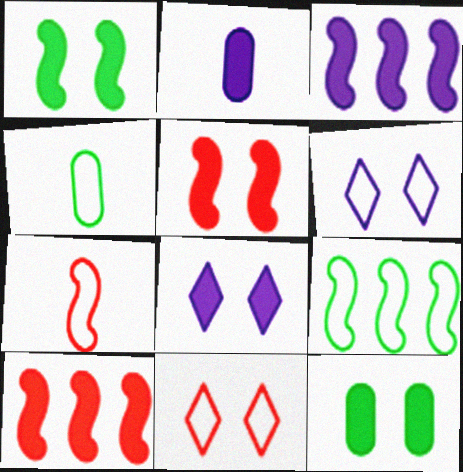[[2, 3, 8], 
[5, 8, 12]]